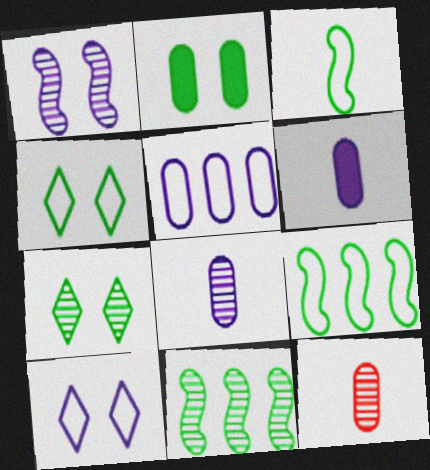[[2, 5, 12]]